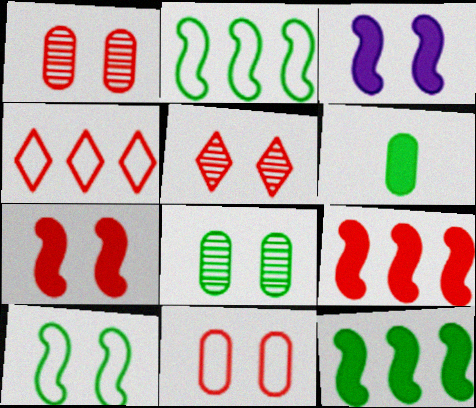[[5, 7, 11]]